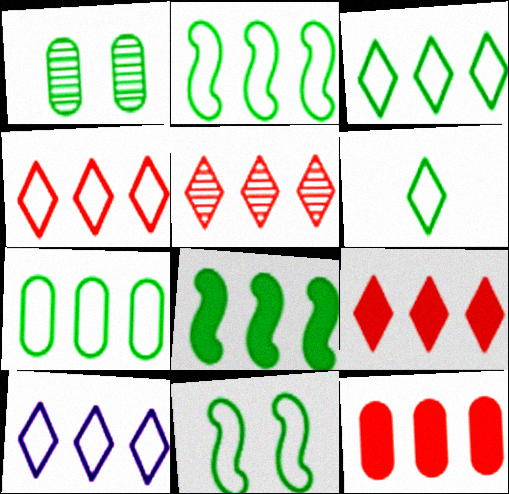[[1, 6, 8], 
[2, 3, 7], 
[3, 4, 10], 
[4, 5, 9], 
[6, 7, 11]]